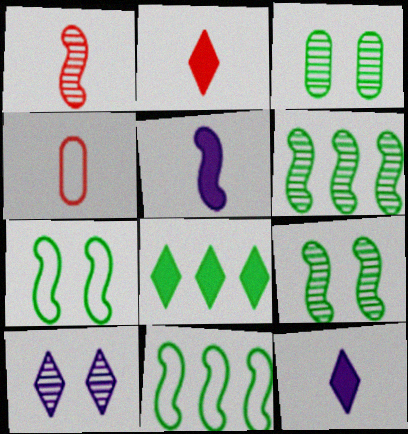[[1, 2, 4]]